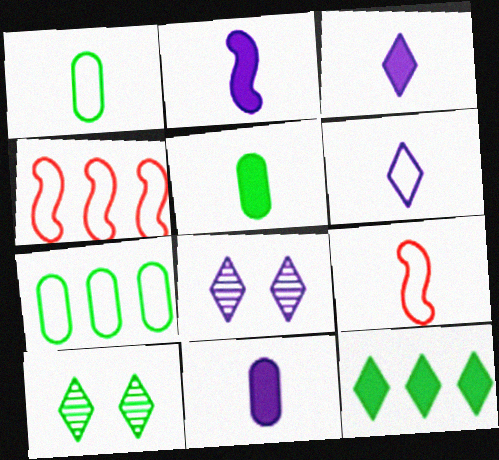[[1, 6, 9], 
[2, 3, 11], 
[4, 5, 8], 
[4, 10, 11]]